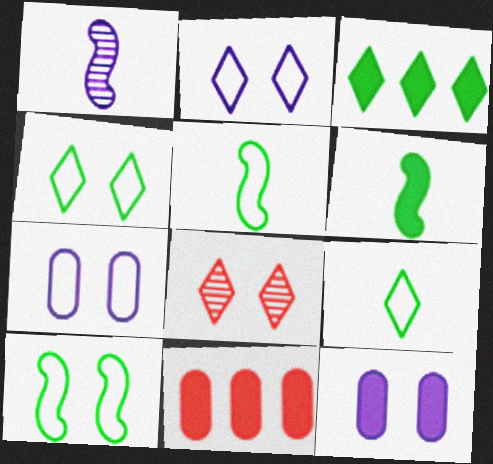[[1, 4, 11], 
[8, 10, 12]]